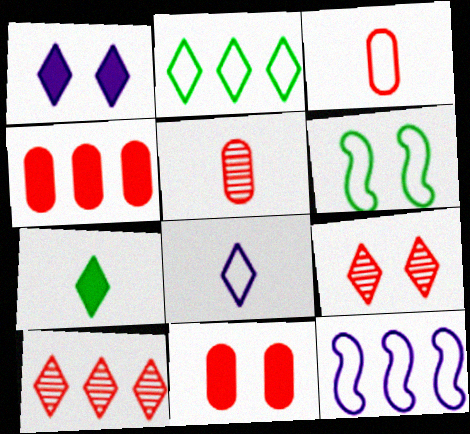[]